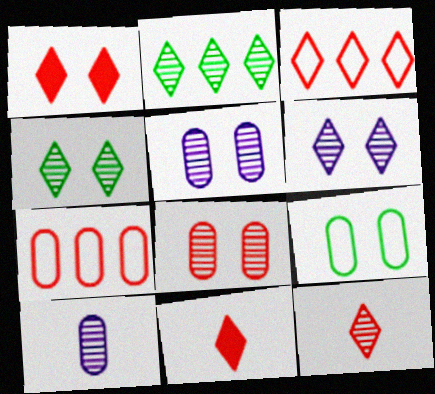[[1, 3, 12], 
[2, 6, 12]]